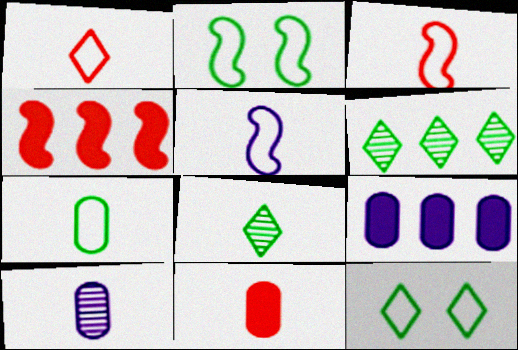[[1, 5, 7], 
[4, 10, 12], 
[5, 8, 11], 
[7, 10, 11]]